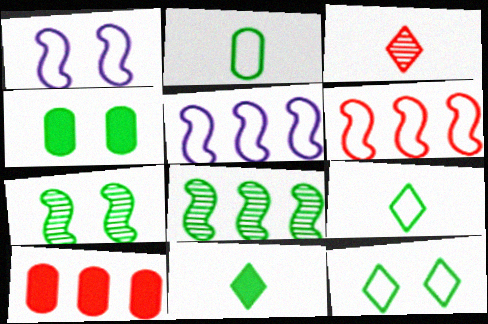[[3, 4, 5], 
[4, 7, 12], 
[4, 8, 9]]